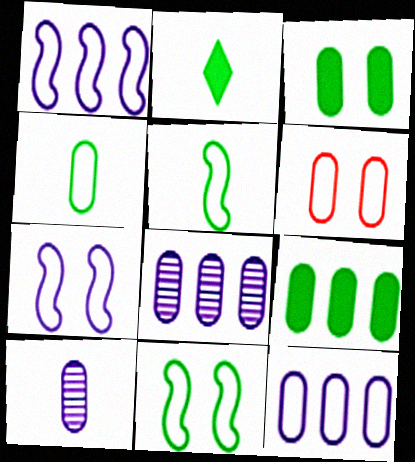[[4, 6, 12], 
[6, 9, 10]]